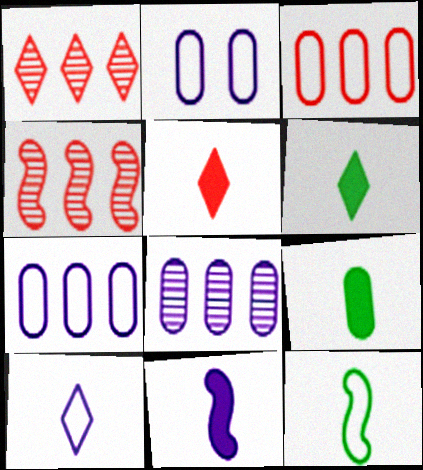[[2, 4, 6], 
[5, 9, 11]]